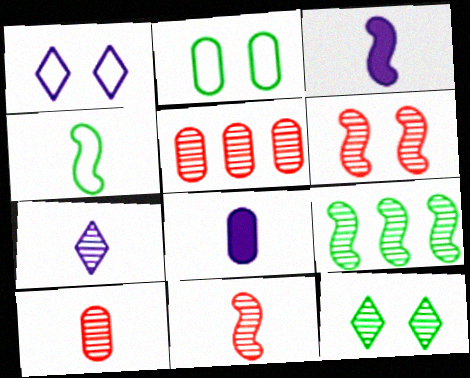[[2, 5, 8], 
[3, 4, 11]]